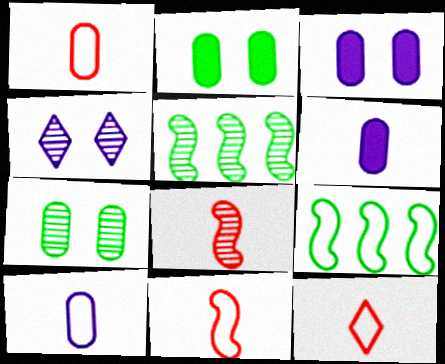[[1, 11, 12], 
[3, 5, 12]]